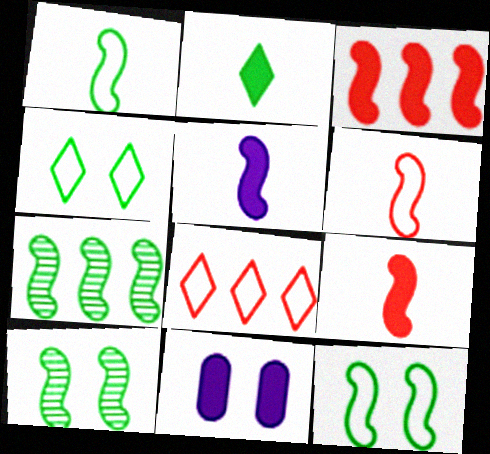[[2, 3, 11]]